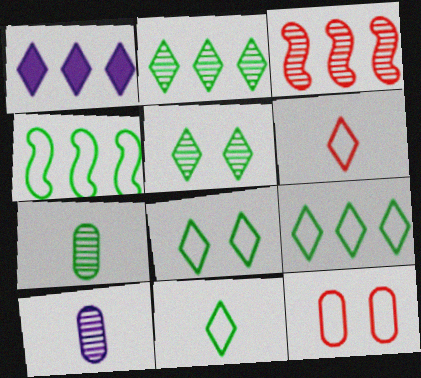[[1, 5, 6], 
[3, 5, 10], 
[8, 9, 11]]